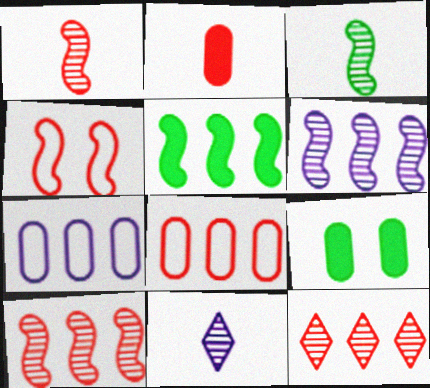[[2, 4, 12], 
[5, 7, 12]]